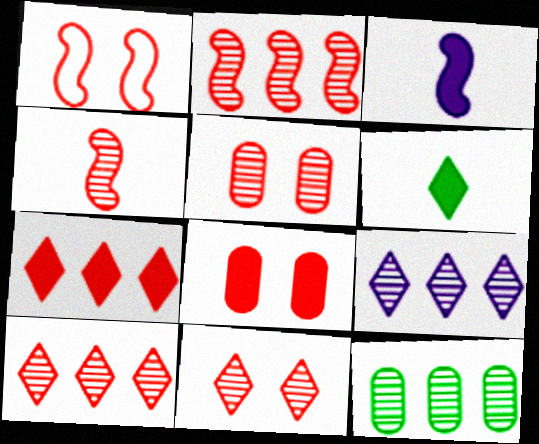[[1, 8, 11], 
[2, 9, 12], 
[4, 5, 10]]